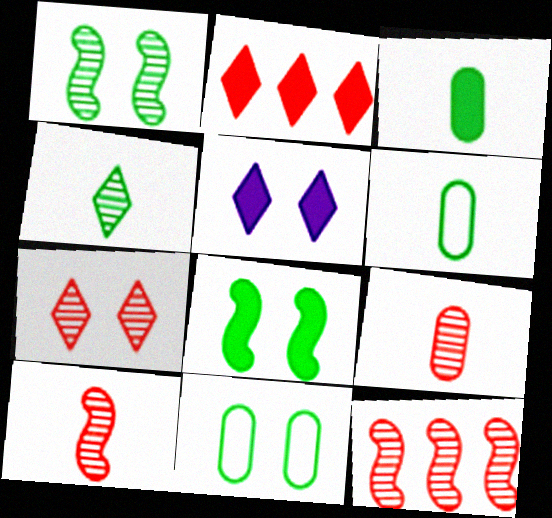[[5, 6, 12], 
[7, 9, 12]]